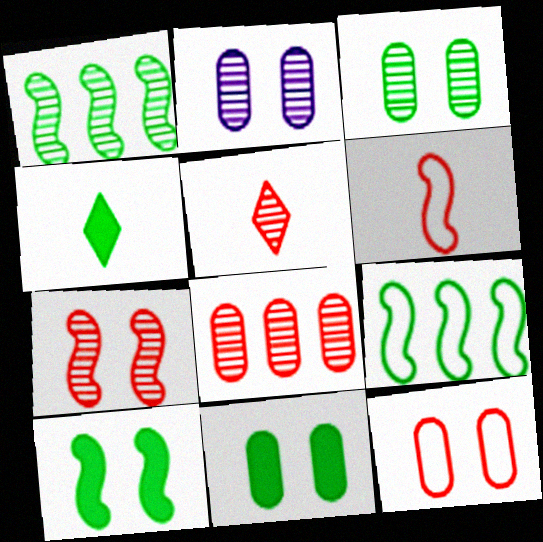[[1, 2, 5], 
[2, 11, 12], 
[3, 4, 9], 
[5, 7, 8]]